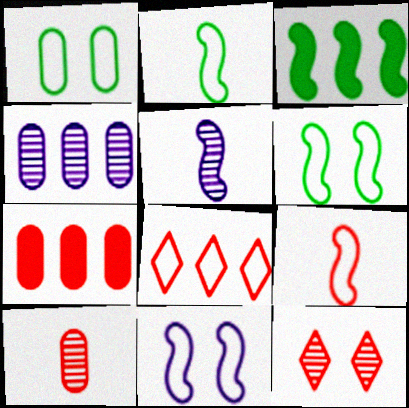[[3, 4, 8], 
[7, 9, 12]]